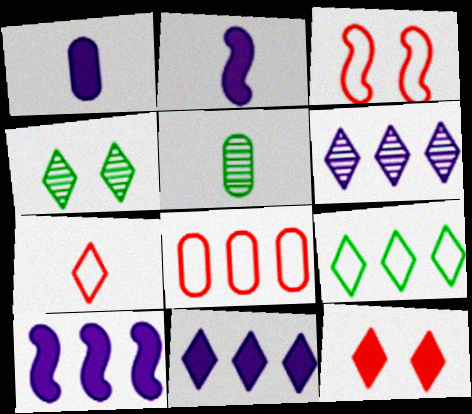[[2, 4, 8], 
[2, 5, 7], 
[3, 5, 11], 
[3, 7, 8], 
[4, 7, 11]]